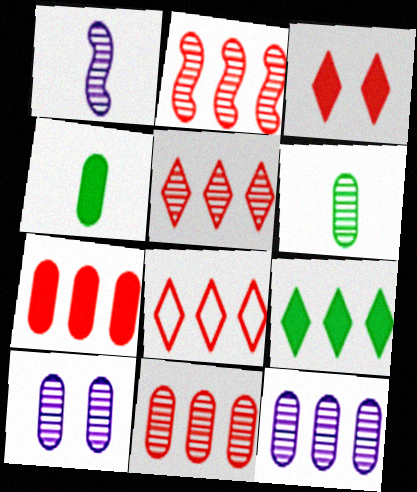[[2, 5, 11], 
[2, 7, 8], 
[6, 10, 11]]